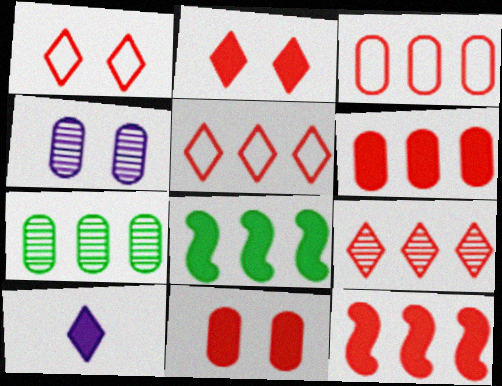[[3, 9, 12], 
[8, 10, 11]]